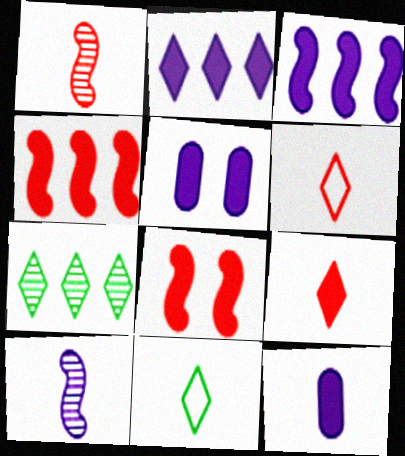[[1, 11, 12]]